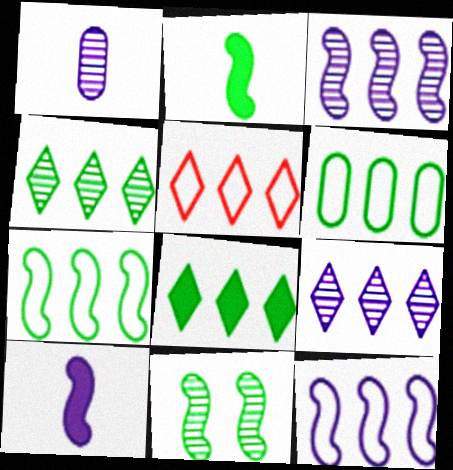[[2, 7, 11], 
[5, 6, 12], 
[5, 8, 9]]